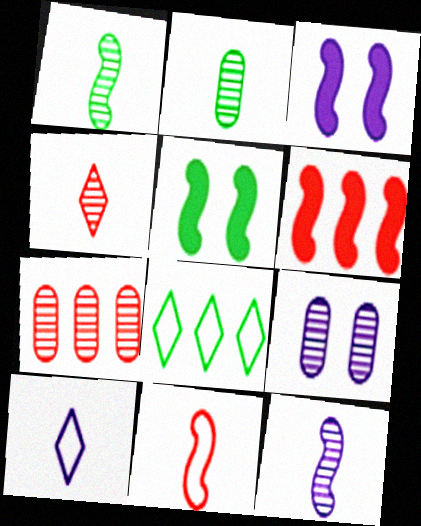[[2, 4, 12], 
[2, 5, 8], 
[2, 7, 9], 
[5, 7, 10]]